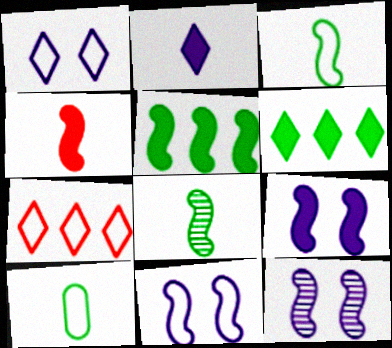[[4, 5, 9], 
[7, 10, 11], 
[9, 11, 12]]